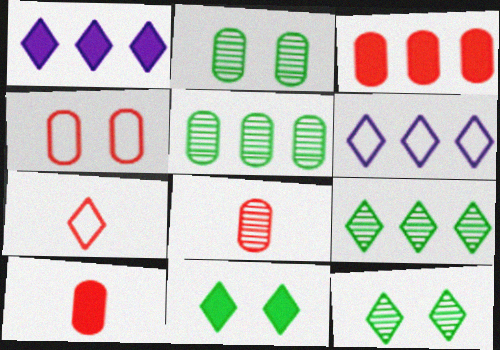[[1, 7, 12], 
[3, 4, 8]]